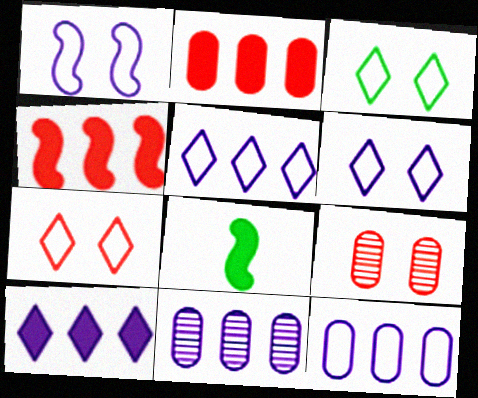[[3, 6, 7], 
[5, 8, 9], 
[7, 8, 11]]